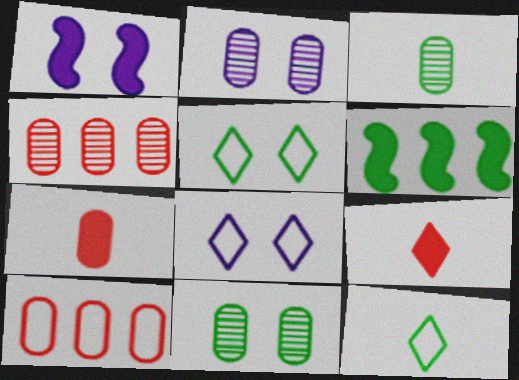[[1, 2, 8], 
[1, 4, 12], 
[2, 3, 4], 
[3, 5, 6], 
[6, 11, 12]]